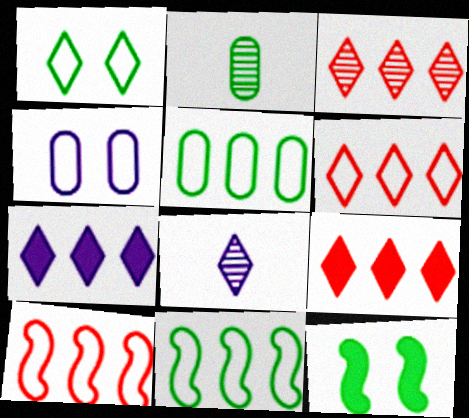[[1, 8, 9], 
[3, 6, 9]]